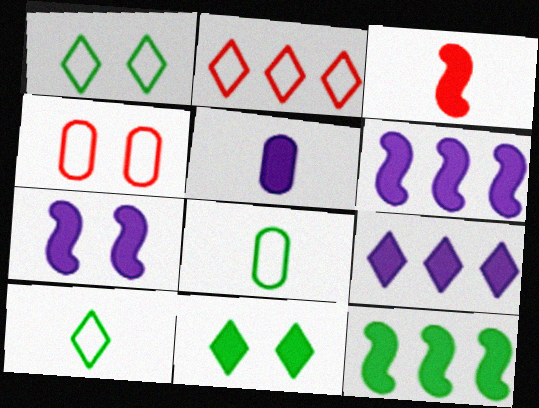[[3, 7, 12], 
[5, 7, 9]]